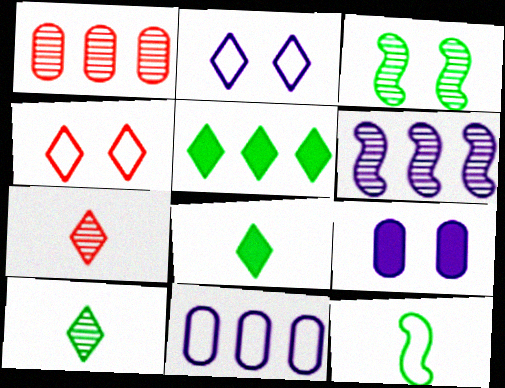[[2, 5, 7], 
[3, 4, 9], 
[4, 11, 12]]